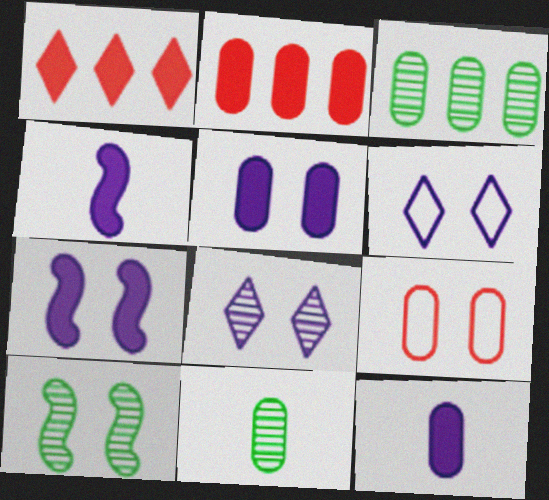[[3, 9, 12]]